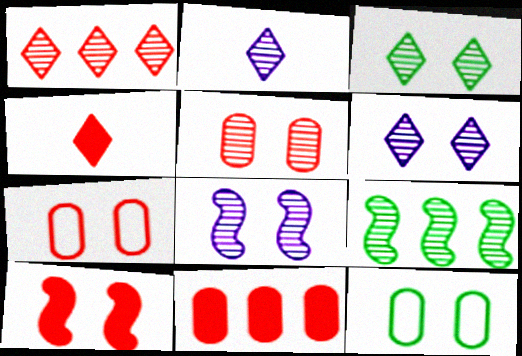[[1, 2, 3], 
[2, 5, 9], 
[3, 5, 8], 
[4, 10, 11], 
[6, 10, 12]]